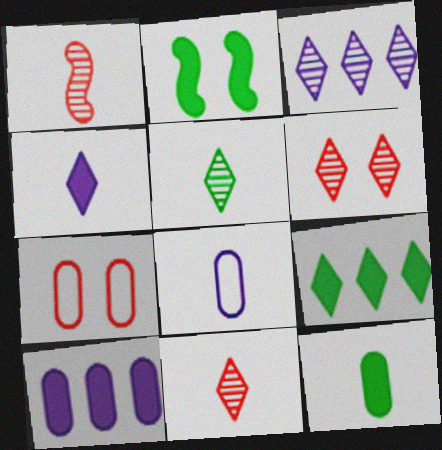[[2, 9, 12], 
[3, 5, 6]]